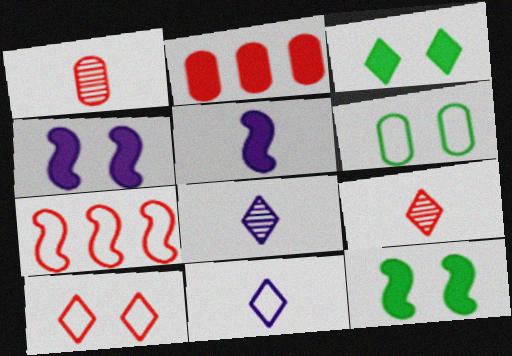[[2, 3, 5], 
[6, 7, 11]]